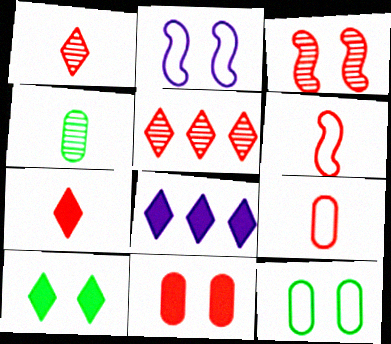[[5, 6, 11], 
[7, 8, 10]]